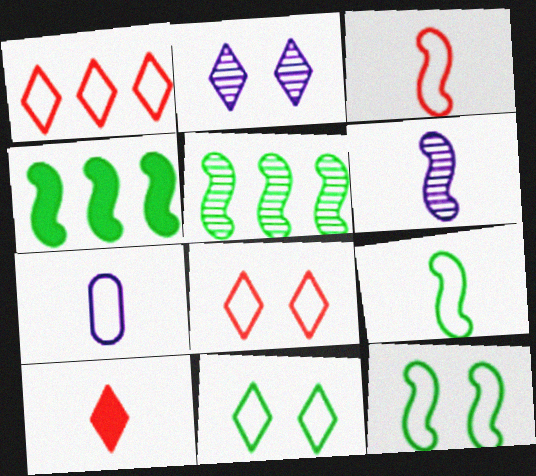[[1, 7, 12]]